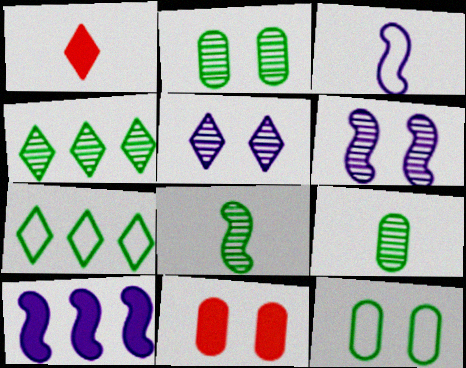[[1, 3, 9], 
[1, 5, 7], 
[2, 4, 8], 
[3, 4, 11], 
[3, 6, 10]]